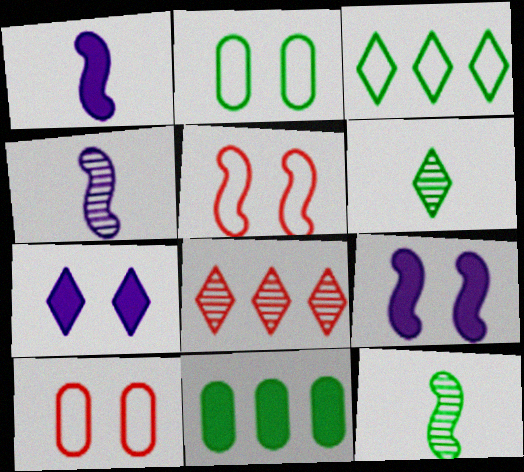[[1, 2, 8]]